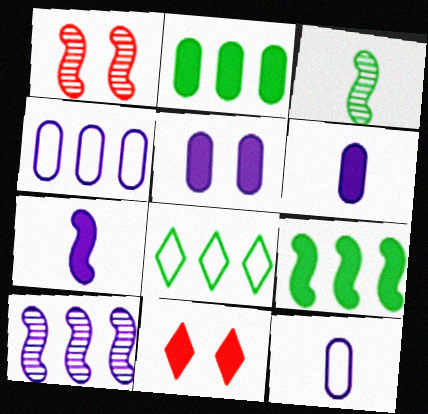[[1, 3, 10], 
[1, 6, 8], 
[2, 7, 11], 
[3, 4, 11], 
[6, 9, 11]]